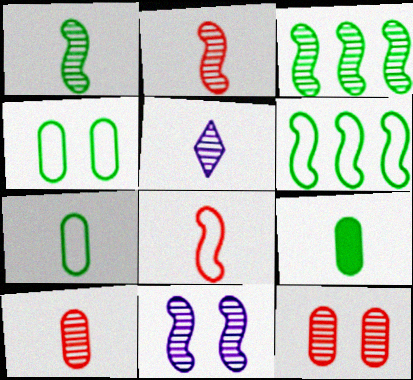[[1, 5, 10], 
[2, 3, 11], 
[3, 5, 12], 
[5, 8, 9]]